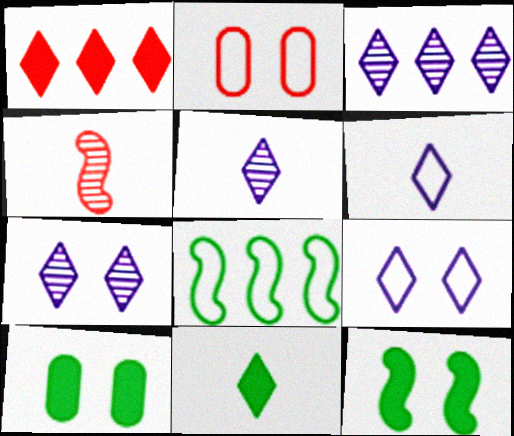[[1, 2, 4], 
[2, 6, 8], 
[2, 7, 12], 
[3, 5, 7]]